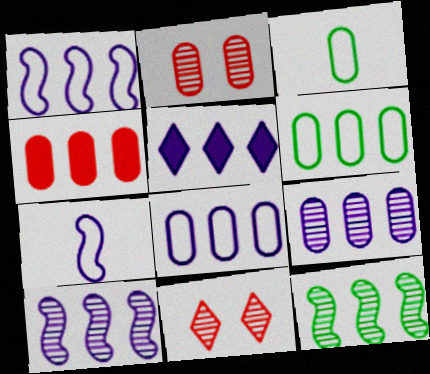[[1, 5, 9], 
[4, 6, 9], 
[5, 8, 10]]